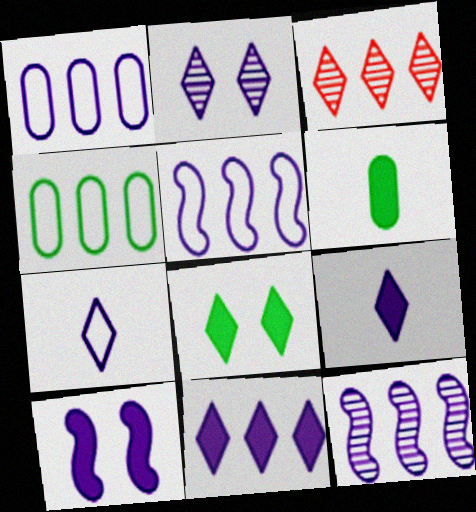[[1, 11, 12], 
[2, 7, 11], 
[3, 7, 8]]